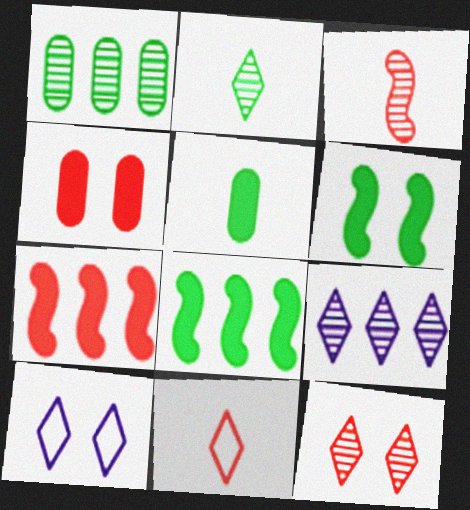[[2, 9, 12]]